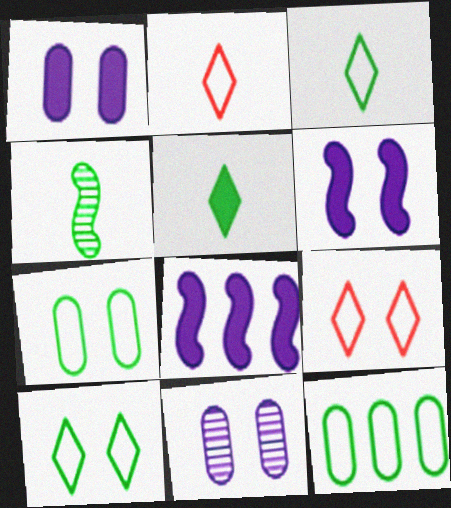[]